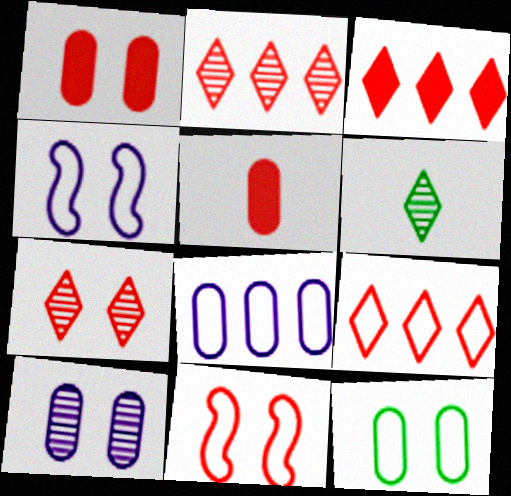[[1, 7, 11], 
[1, 10, 12], 
[2, 3, 9], 
[2, 5, 11]]